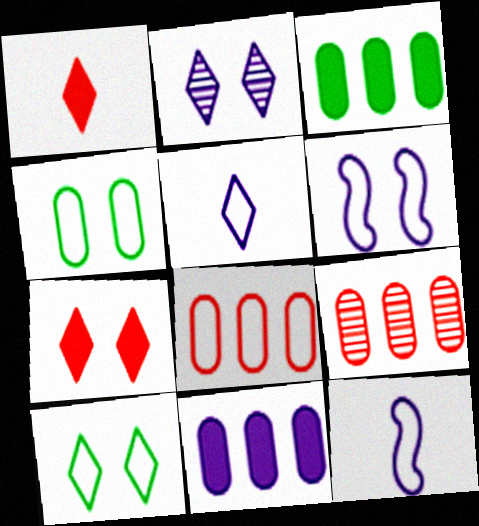[[2, 7, 10], 
[2, 11, 12], 
[8, 10, 12]]